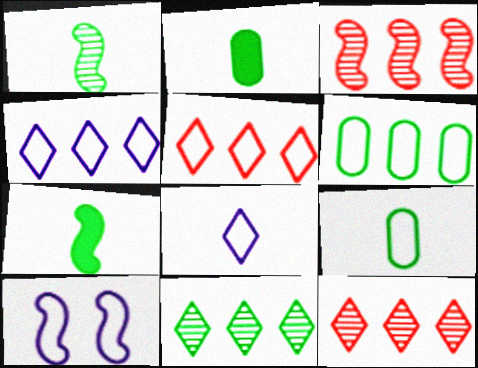[[2, 10, 12], 
[3, 7, 10], 
[5, 9, 10]]